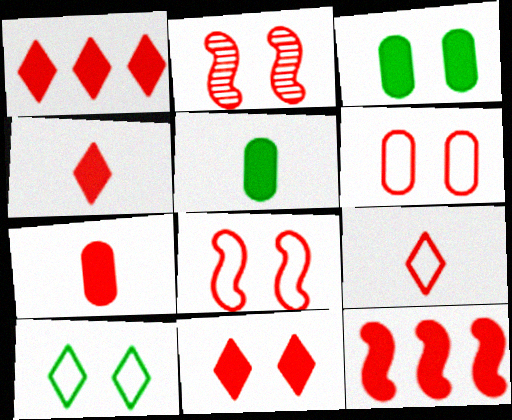[[1, 4, 11], 
[2, 6, 11], 
[7, 11, 12]]